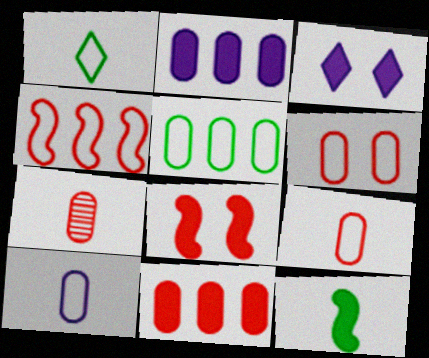[[3, 11, 12], 
[5, 6, 10], 
[6, 7, 11]]